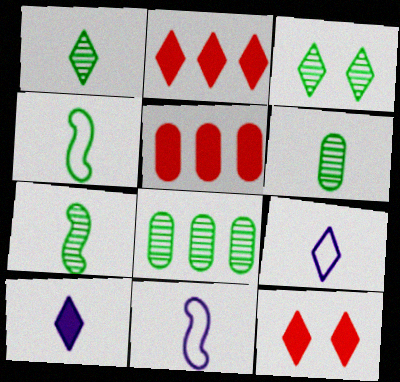[[1, 6, 7], 
[2, 3, 9], 
[3, 5, 11], 
[3, 7, 8], 
[8, 11, 12]]